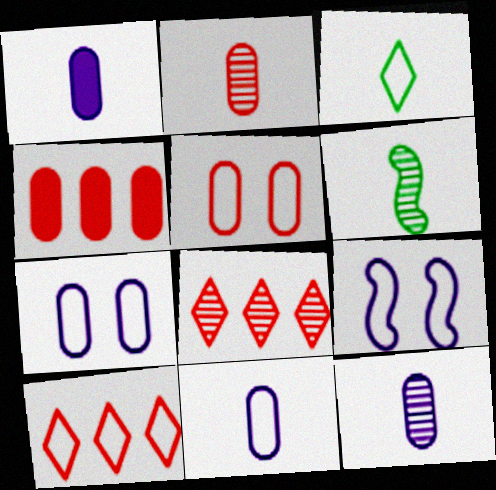[[1, 11, 12], 
[2, 4, 5]]